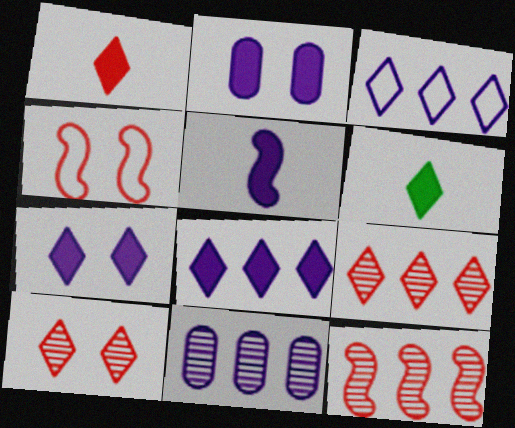[[2, 5, 8], 
[3, 6, 10], 
[4, 6, 11]]